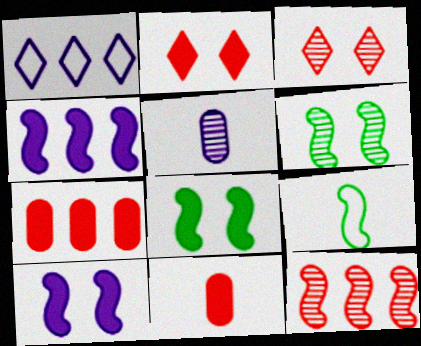[[1, 5, 10], 
[1, 6, 11], 
[9, 10, 12]]